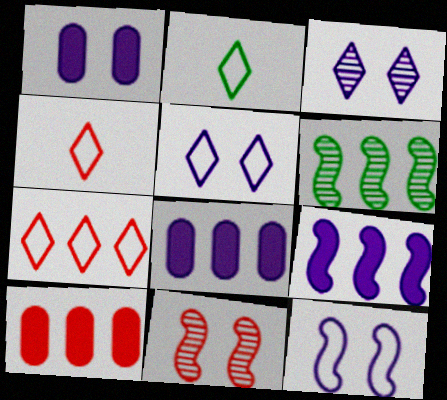[[1, 3, 12], 
[1, 4, 6], 
[2, 5, 7], 
[2, 8, 11], 
[4, 10, 11], 
[6, 7, 8]]